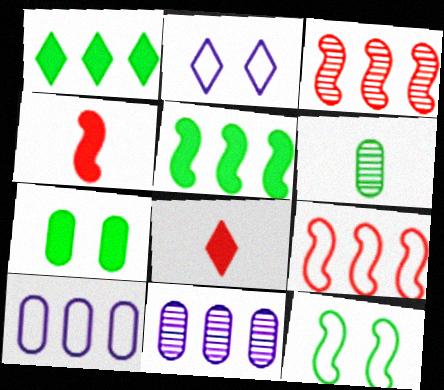[[1, 3, 10], 
[1, 6, 12], 
[1, 9, 11], 
[8, 11, 12]]